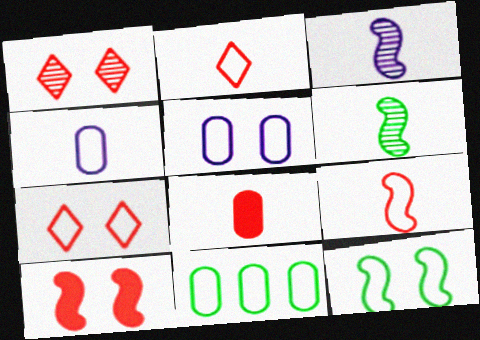[[5, 7, 12]]